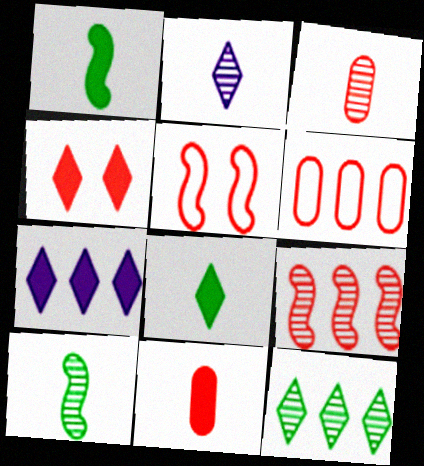[[2, 3, 10], 
[4, 7, 8]]